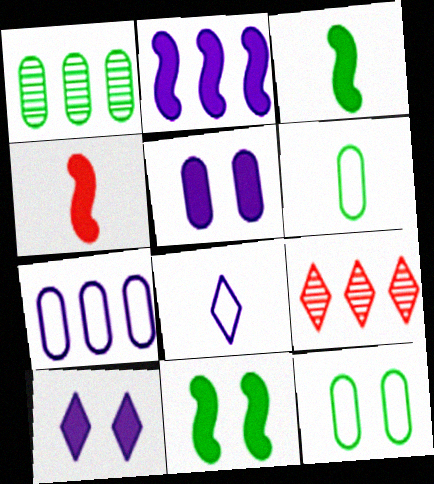[[2, 4, 11]]